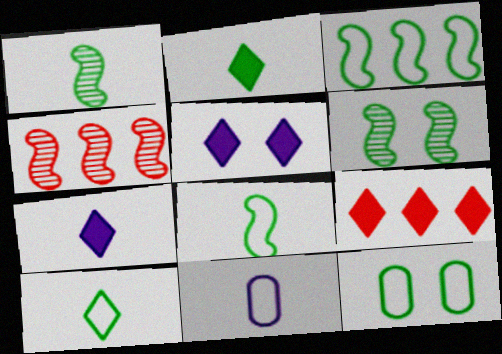[[2, 5, 9], 
[3, 10, 12], 
[4, 7, 12], 
[6, 9, 11]]